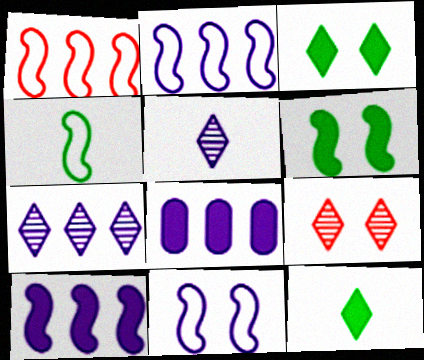[[1, 4, 11], 
[2, 7, 8], 
[4, 8, 9], 
[5, 8, 11]]